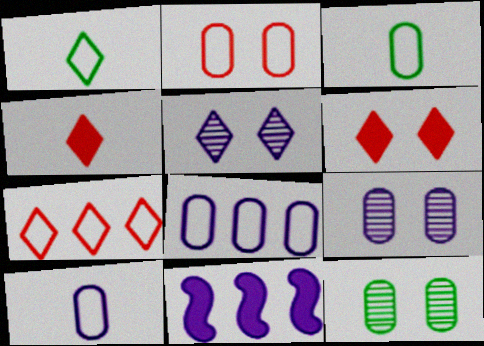[[2, 3, 8], 
[5, 10, 11]]